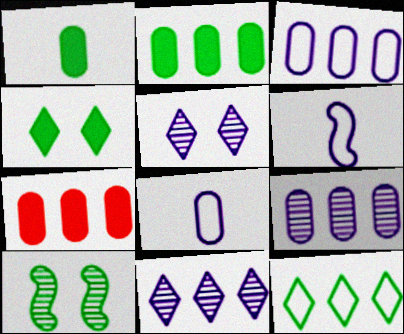[[1, 10, 12]]